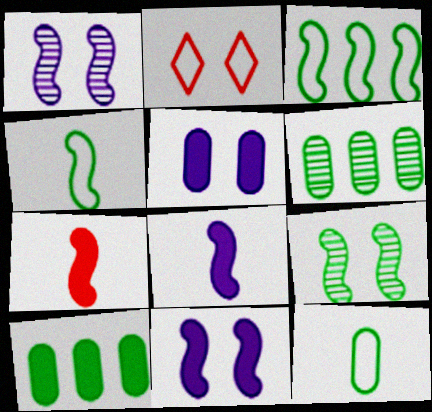[[1, 3, 7], 
[2, 5, 9], 
[2, 6, 8]]